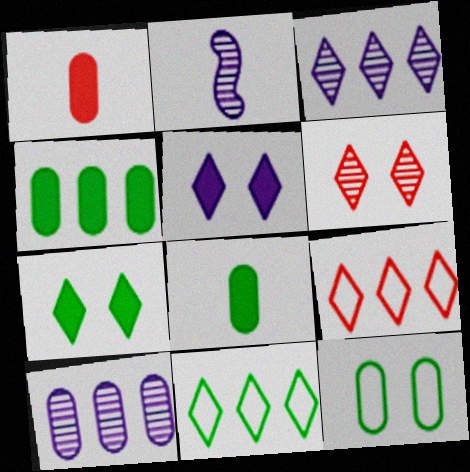[[1, 10, 12]]